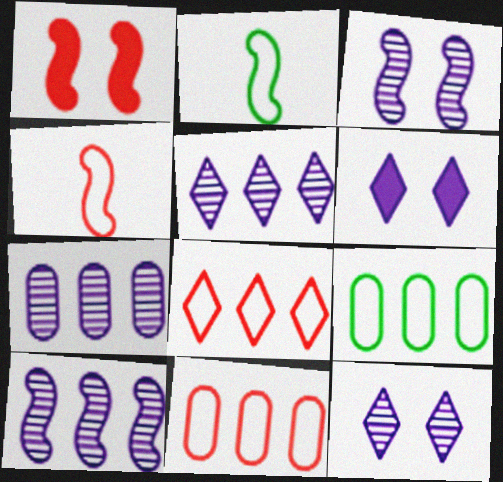[[1, 2, 10], 
[5, 7, 10]]